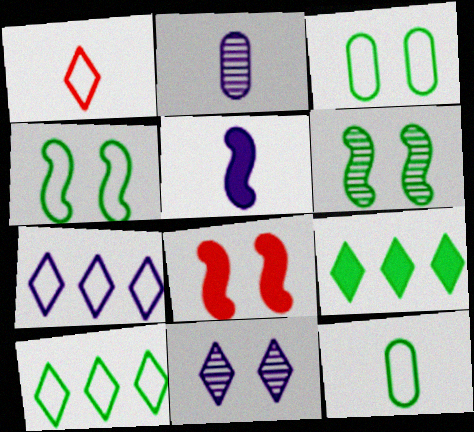[[1, 9, 11], 
[2, 8, 10], 
[3, 8, 11], 
[4, 10, 12], 
[6, 9, 12]]